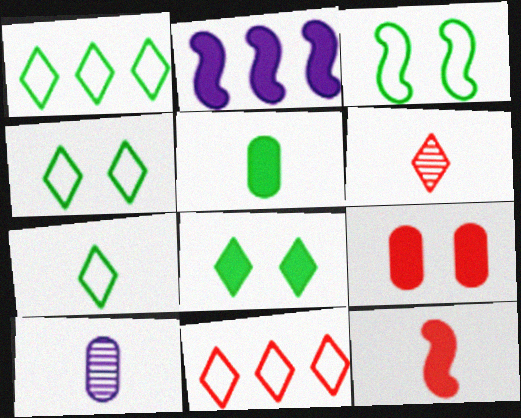[[1, 4, 7], 
[7, 10, 12]]